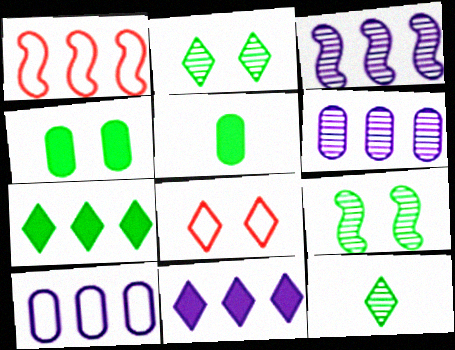[[1, 6, 7], 
[3, 5, 8], 
[3, 10, 11], 
[8, 11, 12]]